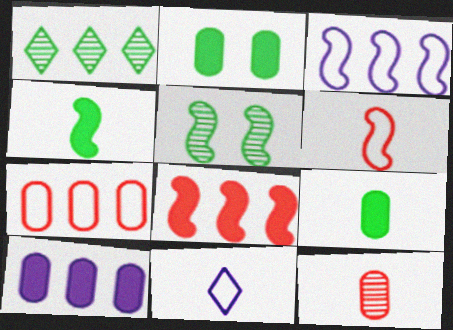[[4, 11, 12]]